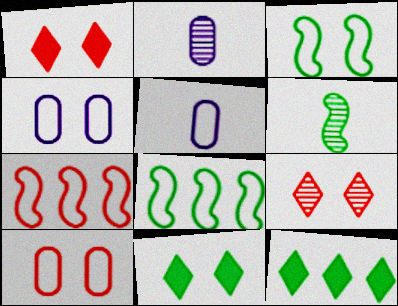[[1, 2, 8], 
[2, 7, 11]]